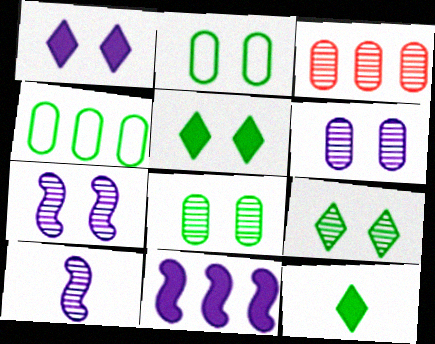[[3, 9, 10]]